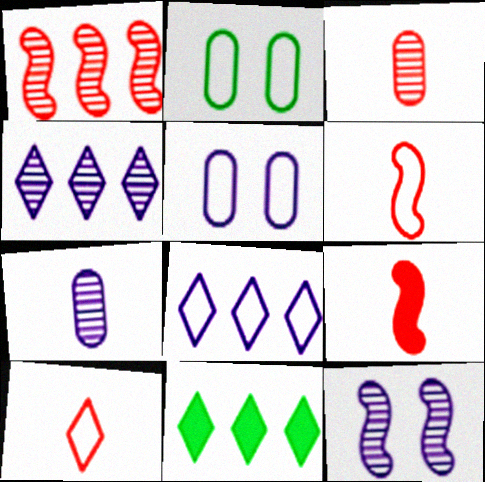[[2, 4, 9], 
[2, 6, 8], 
[3, 9, 10], 
[4, 7, 12]]